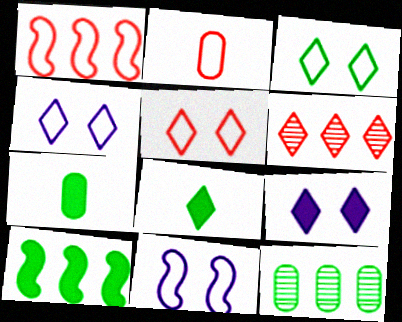[[1, 2, 5], 
[3, 4, 5], 
[4, 6, 8], 
[6, 7, 11]]